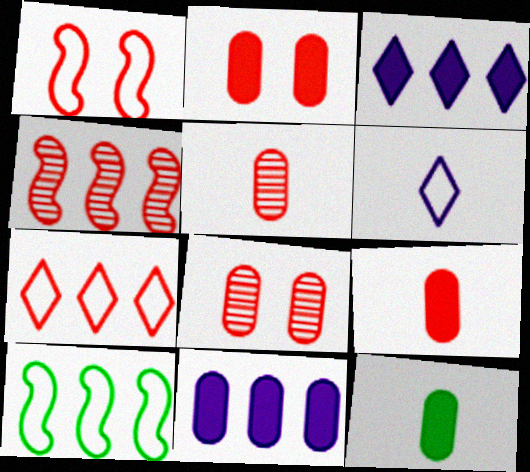[[2, 11, 12]]